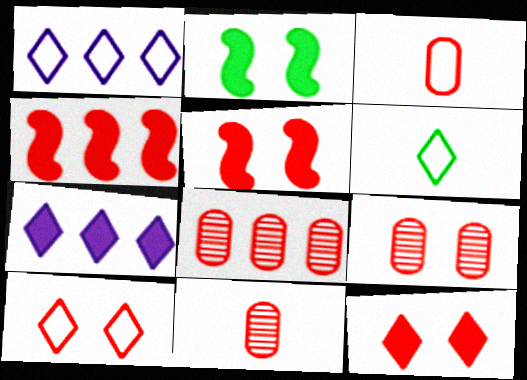[[1, 2, 11], 
[1, 6, 10], 
[4, 10, 11], 
[5, 9, 10], 
[8, 9, 11]]